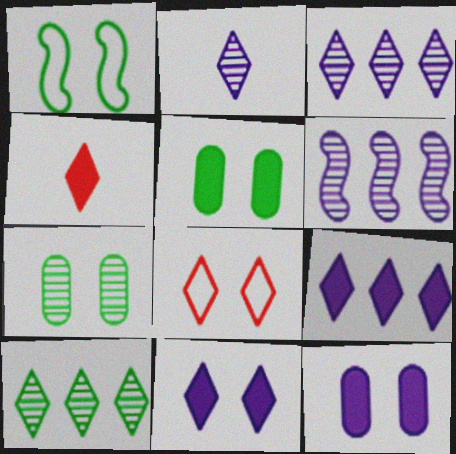[]